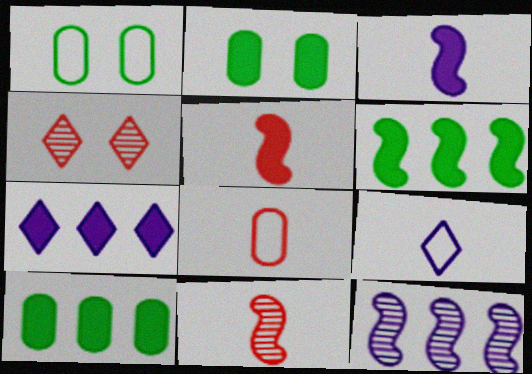[[1, 7, 11], 
[2, 5, 7]]